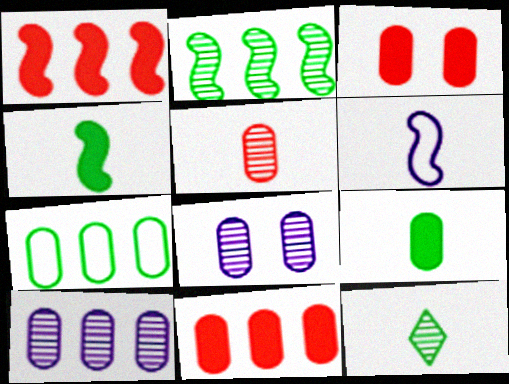[[7, 10, 11]]